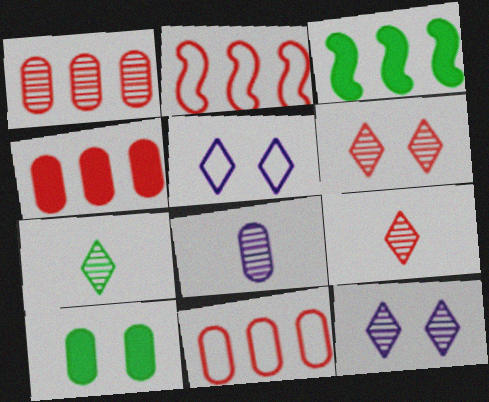[[1, 4, 11], 
[8, 10, 11]]